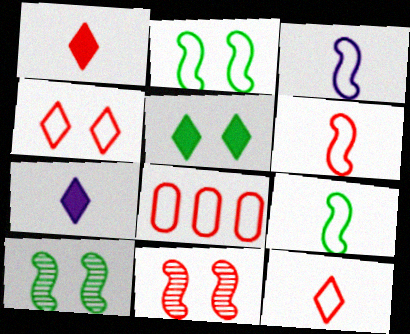[[1, 8, 11], 
[3, 6, 9], 
[4, 6, 8], 
[7, 8, 10]]